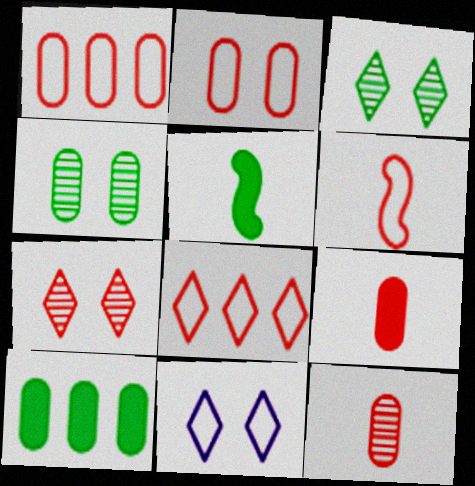[[2, 6, 8]]